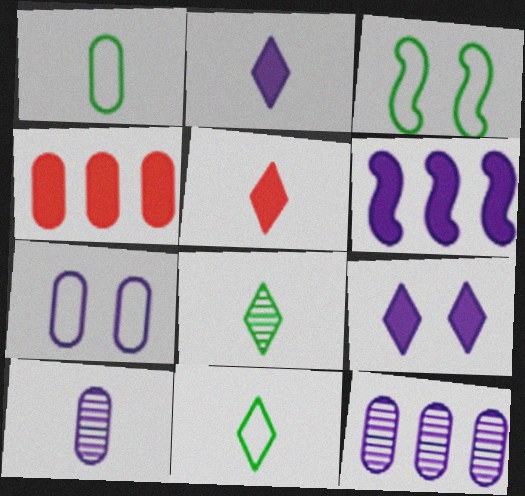[[3, 5, 12]]